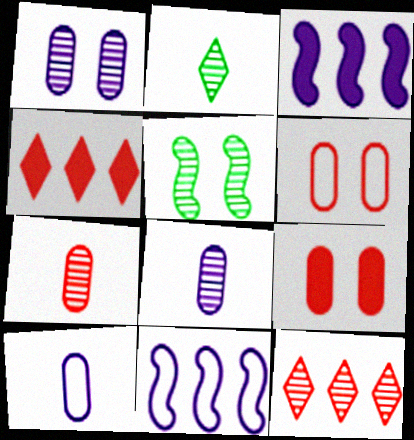[[2, 3, 6], 
[2, 9, 11], 
[4, 5, 10], 
[5, 8, 12]]